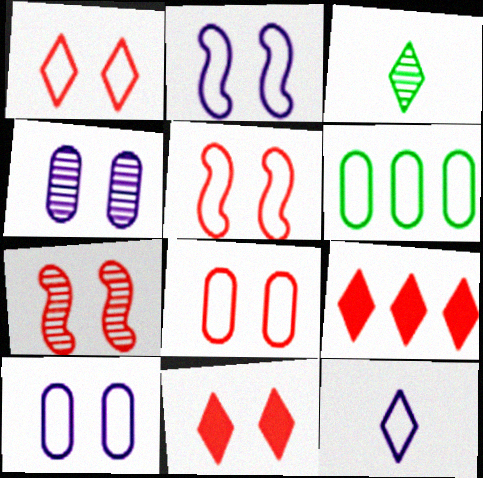[[1, 5, 8], 
[5, 6, 12], 
[7, 8, 11]]